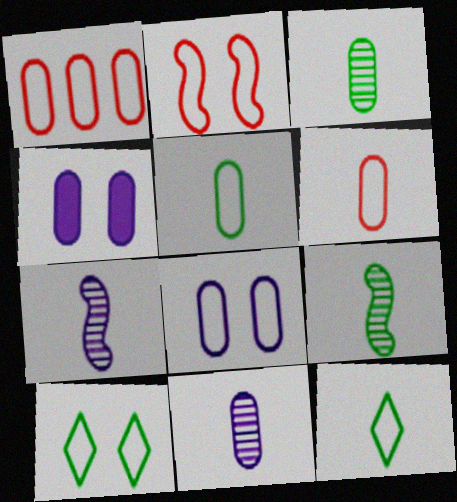[[1, 3, 4], 
[1, 5, 8], 
[2, 8, 10]]